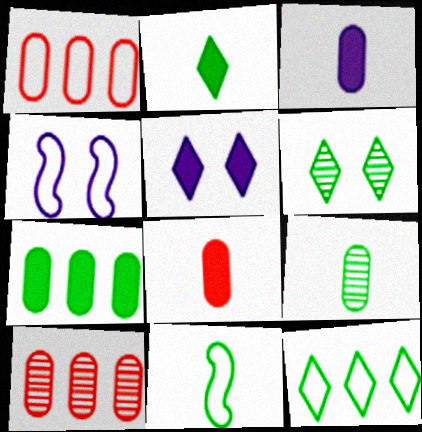[[2, 4, 10], 
[2, 6, 12], 
[2, 9, 11], 
[5, 10, 11], 
[6, 7, 11]]